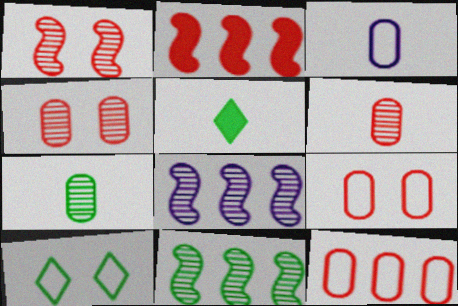[[5, 8, 9]]